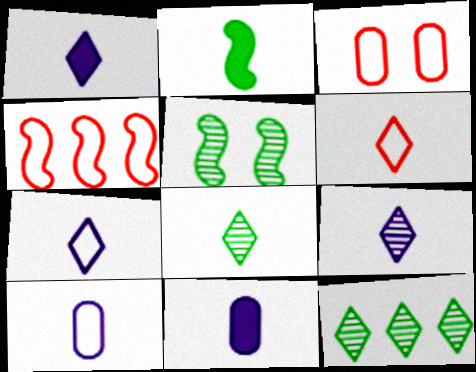[[1, 6, 8], 
[1, 7, 9], 
[3, 4, 6]]